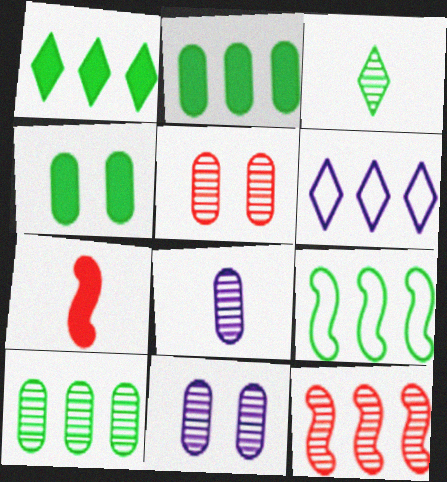[[1, 9, 10], 
[2, 6, 12], 
[3, 4, 9], 
[3, 11, 12], 
[5, 8, 10]]